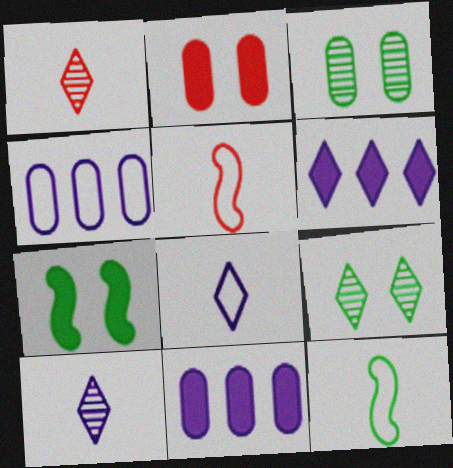[[1, 4, 7], 
[3, 5, 6], 
[5, 9, 11]]